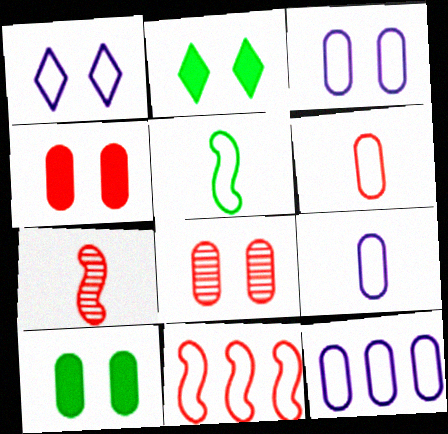[[2, 7, 12], 
[3, 8, 10], 
[3, 9, 12]]